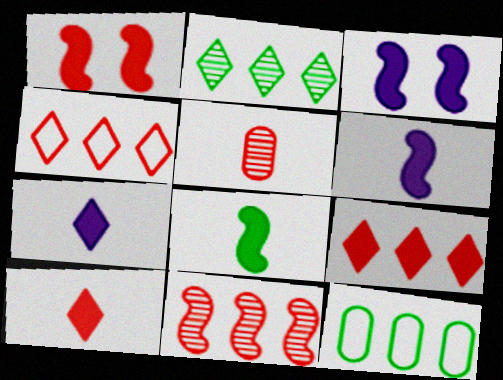[[1, 4, 5]]